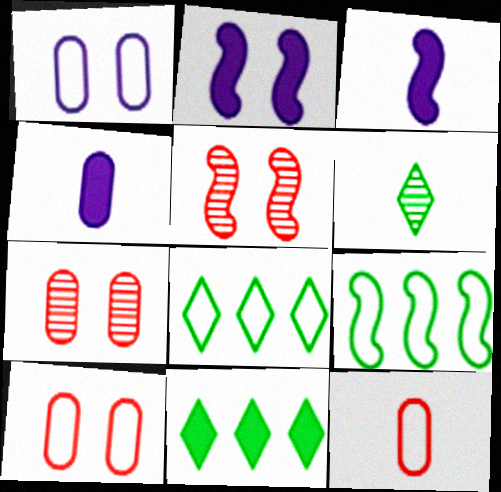[[3, 5, 9], 
[3, 6, 12], 
[3, 7, 8], 
[4, 5, 8]]